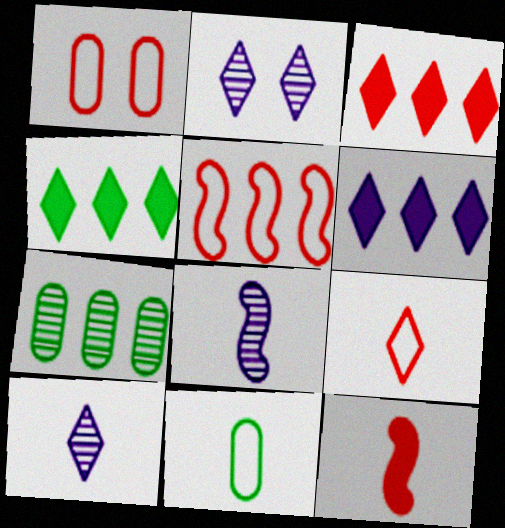[[1, 4, 8], 
[1, 5, 9], 
[2, 4, 9], 
[3, 4, 6], 
[5, 6, 7], 
[10, 11, 12]]